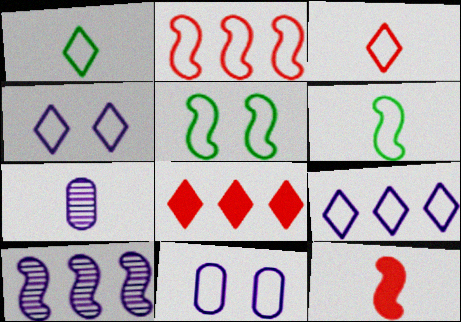[[1, 2, 11], 
[1, 7, 12], 
[5, 7, 8], 
[5, 10, 12]]